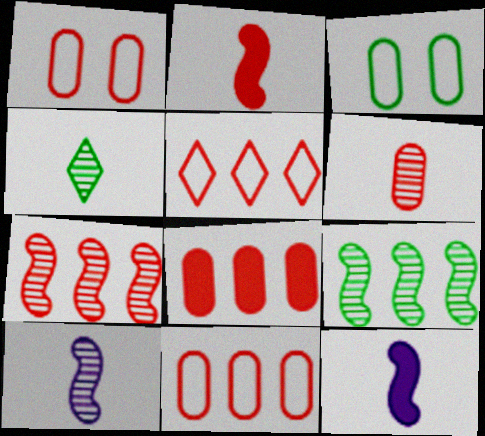[[1, 6, 8], 
[4, 6, 10], 
[5, 7, 8]]